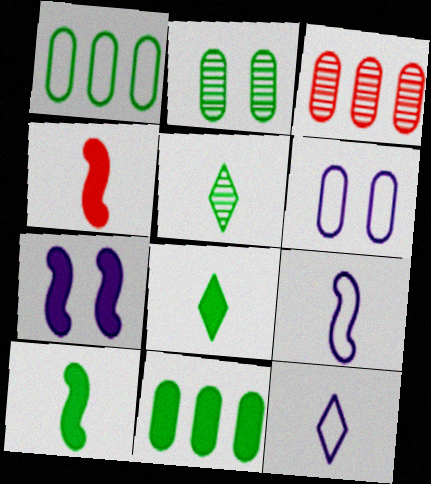[]